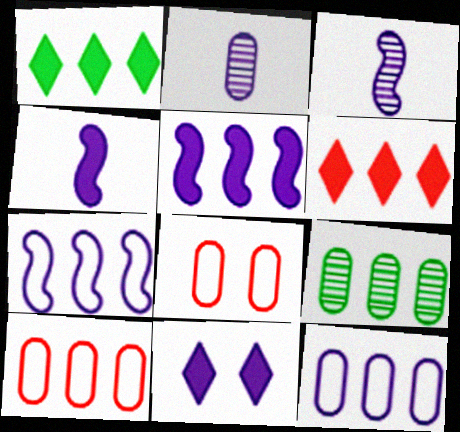[[1, 3, 8], 
[2, 7, 11], 
[3, 11, 12], 
[6, 7, 9]]